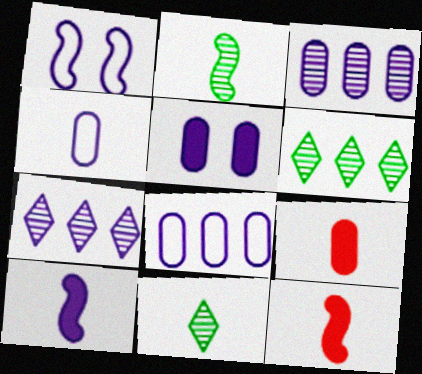[[1, 6, 9], 
[3, 4, 5], 
[4, 11, 12]]